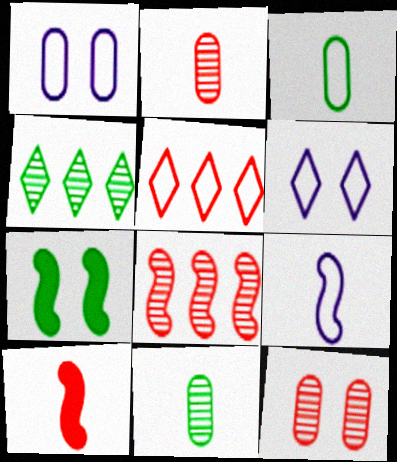[[1, 4, 10], 
[3, 4, 7], 
[5, 10, 12], 
[6, 7, 12], 
[7, 8, 9]]